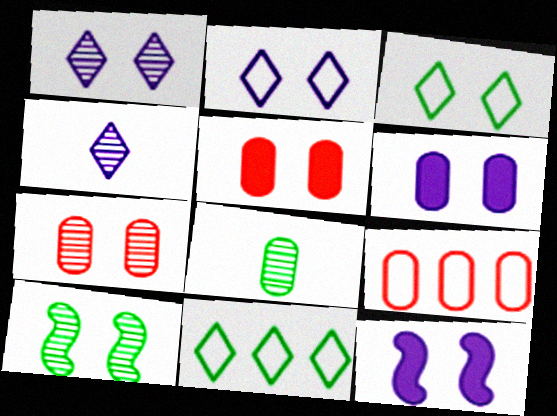[[1, 7, 10], 
[2, 5, 10], 
[3, 7, 12], 
[6, 8, 9]]